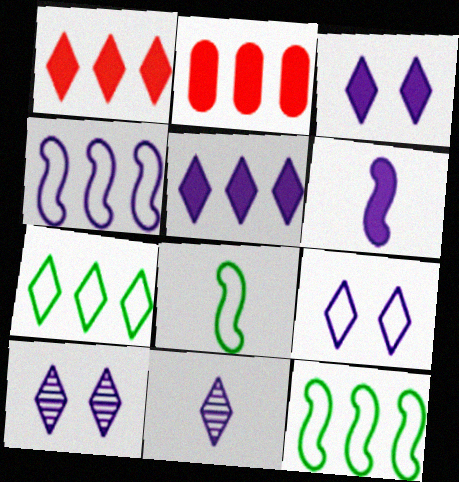[[2, 8, 10], 
[3, 9, 10], 
[5, 9, 11]]